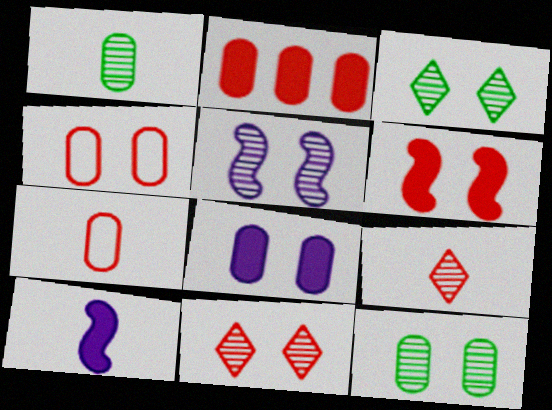[[4, 6, 11], 
[4, 8, 12], 
[5, 11, 12]]